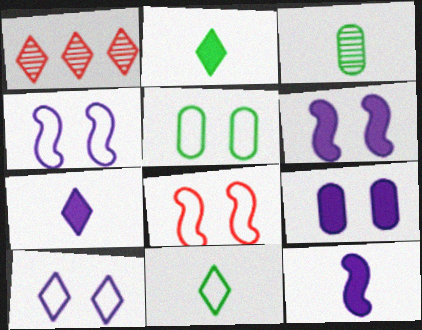[[1, 2, 10], 
[1, 5, 12], 
[5, 8, 10]]